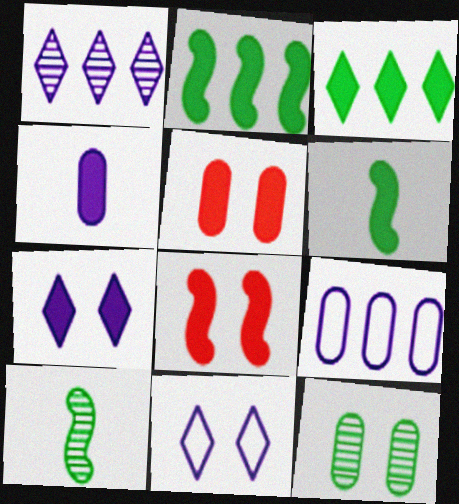[[3, 4, 8], 
[8, 11, 12]]